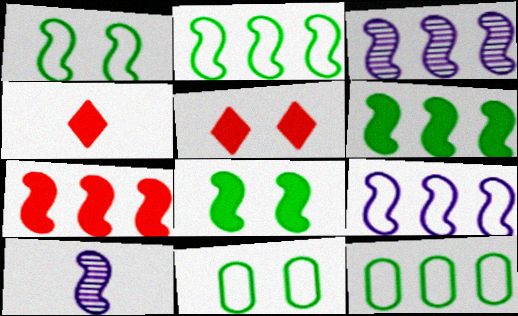[[1, 7, 10], 
[2, 3, 7], 
[3, 4, 11], 
[5, 10, 12]]